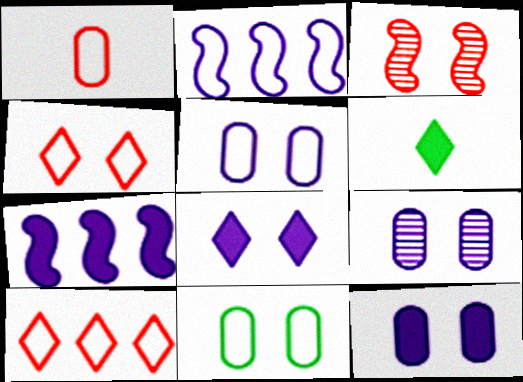[[3, 8, 11], 
[5, 9, 12]]